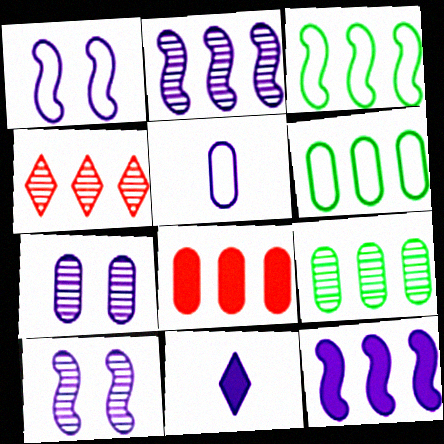[[2, 4, 9], 
[4, 6, 12]]